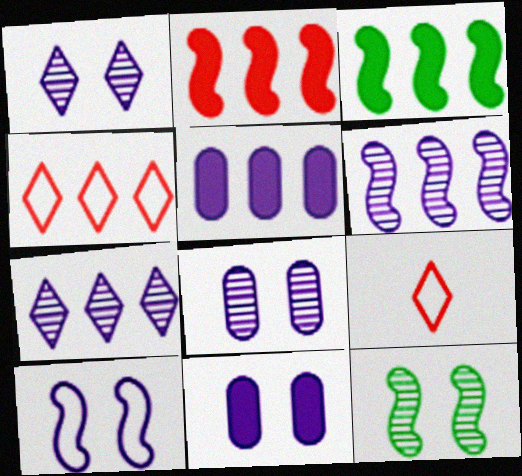[[1, 10, 11], 
[3, 8, 9], 
[5, 9, 12]]